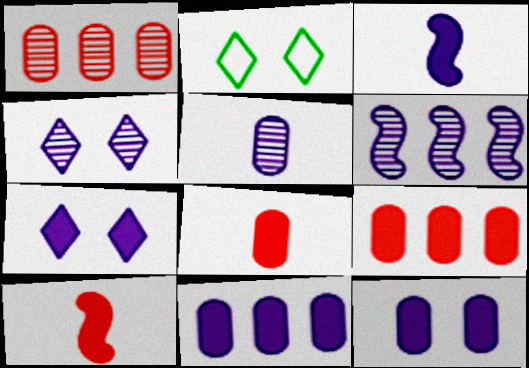[[1, 2, 3], 
[2, 6, 8], 
[3, 7, 11], 
[4, 5, 6]]